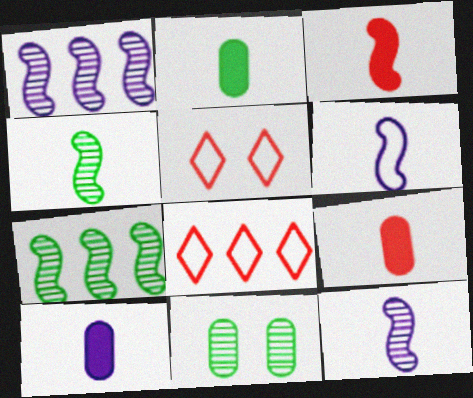[[1, 2, 5], 
[2, 9, 10], 
[3, 4, 6], 
[5, 7, 10]]